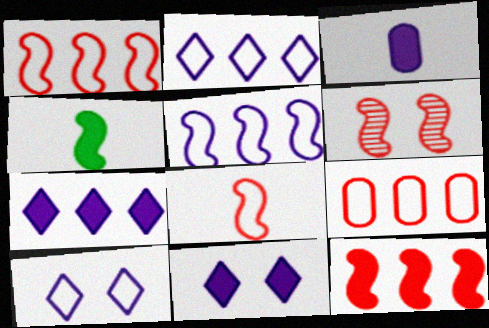[[4, 5, 6], 
[6, 8, 12]]